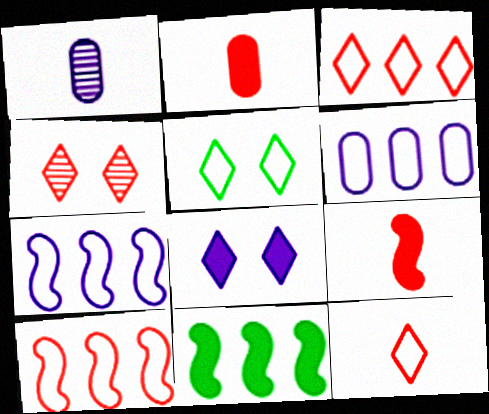[[1, 7, 8], 
[2, 4, 10], 
[2, 8, 11], 
[4, 5, 8]]